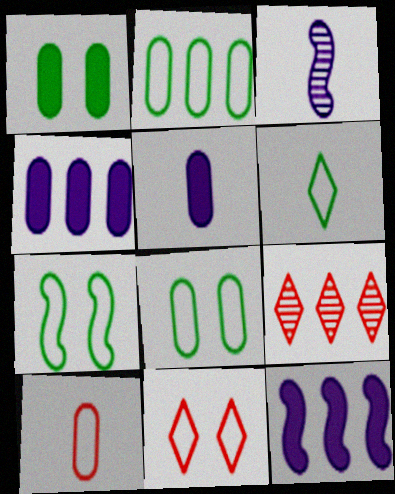[[2, 6, 7], 
[2, 9, 12], 
[5, 7, 9]]